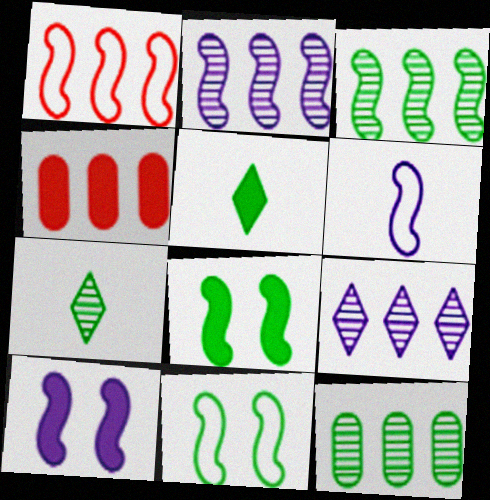[[1, 6, 11], 
[2, 6, 10], 
[4, 5, 10], 
[5, 11, 12]]